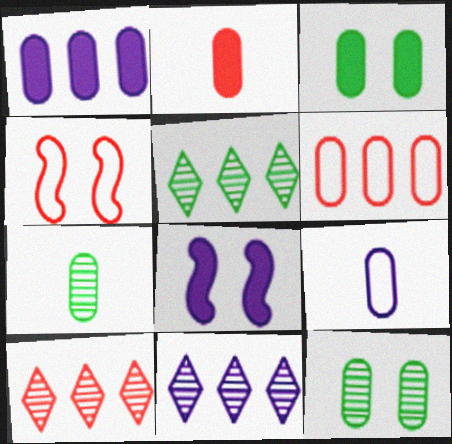[[1, 2, 3], 
[2, 4, 10], 
[2, 7, 9], 
[5, 10, 11], 
[8, 9, 11]]